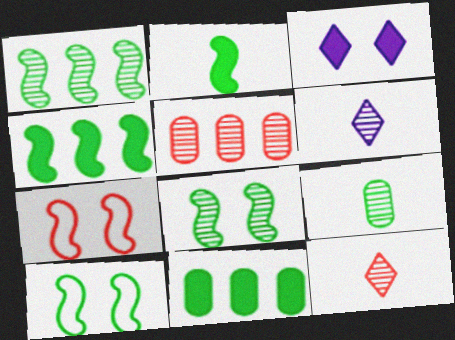[[1, 2, 10], 
[5, 6, 8], 
[6, 7, 11]]